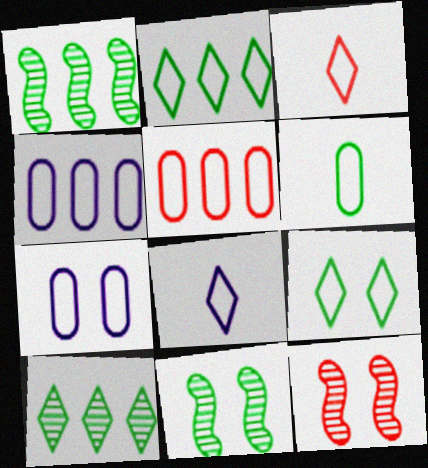[[5, 6, 7]]